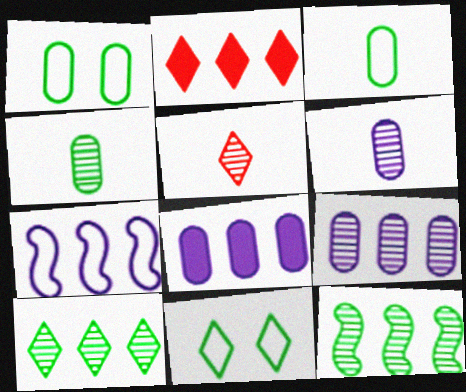[]